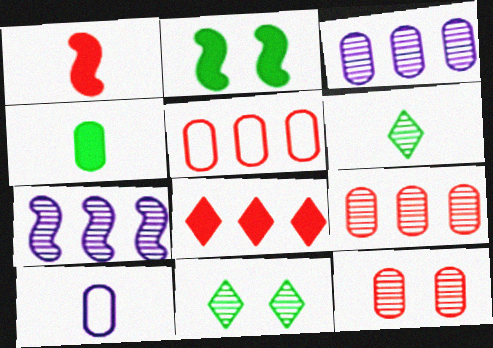[[1, 6, 10], 
[6, 7, 12]]